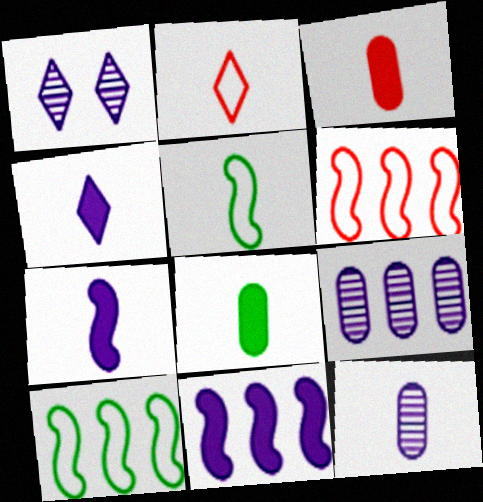[[1, 3, 10], 
[1, 6, 8]]